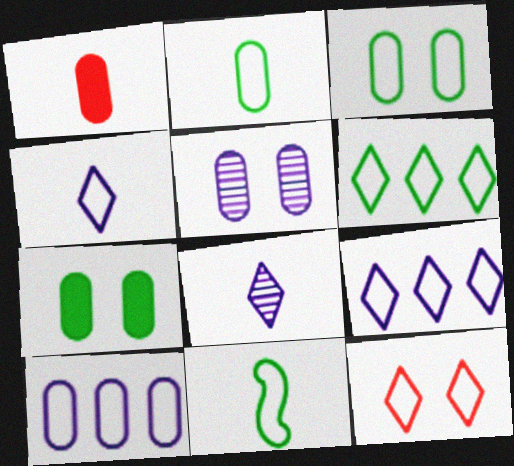[[1, 8, 11], 
[3, 6, 11], 
[4, 6, 12], 
[10, 11, 12]]